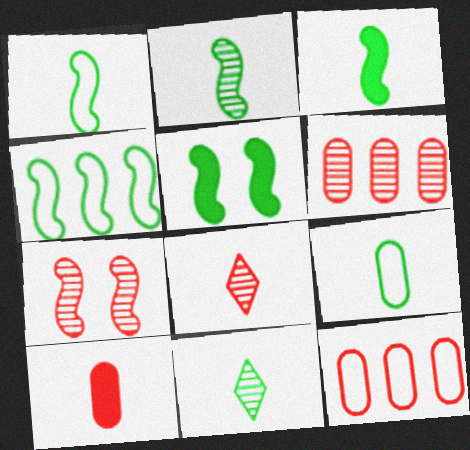[[1, 2, 3], 
[2, 4, 5], 
[3, 9, 11], 
[6, 7, 8]]